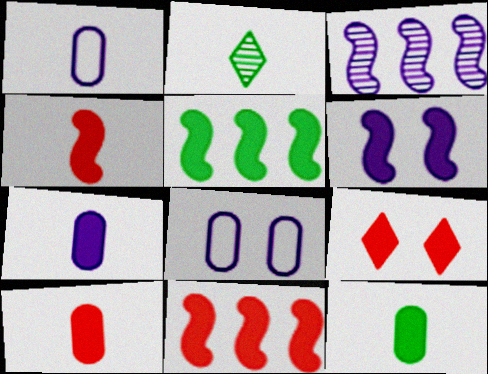[[1, 2, 4], 
[2, 8, 11], 
[4, 5, 6], 
[5, 7, 9], 
[7, 10, 12], 
[9, 10, 11]]